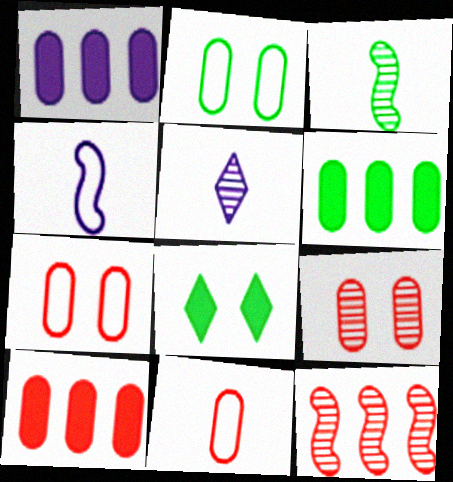[[1, 6, 10], 
[9, 10, 11]]